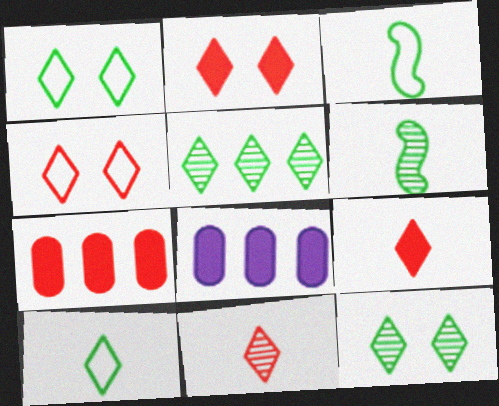[[4, 6, 8]]